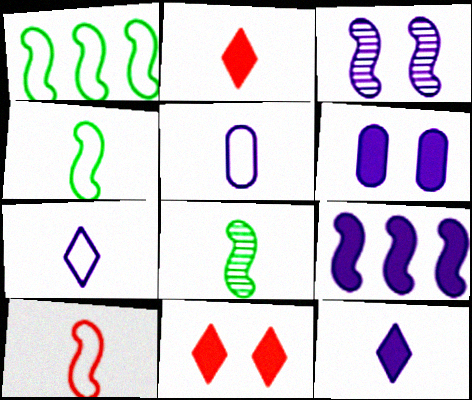[[2, 5, 8], 
[6, 9, 12]]